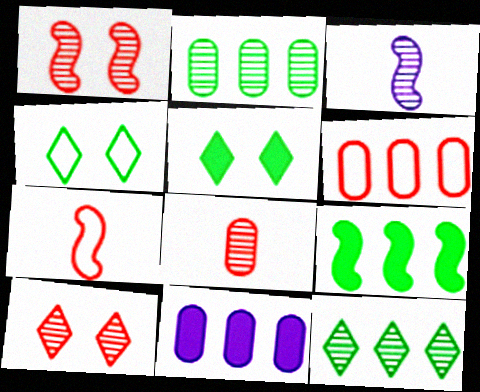[[2, 3, 10], 
[2, 6, 11], 
[3, 5, 6]]